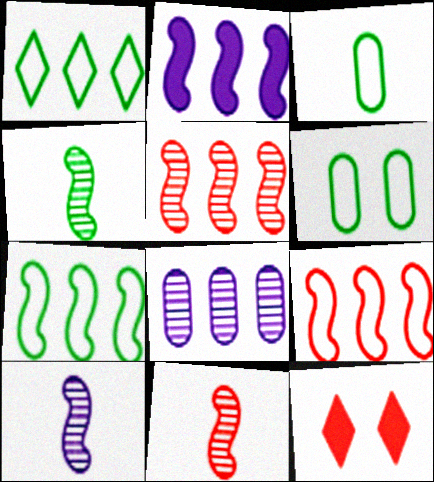[[2, 5, 7], 
[4, 10, 11]]